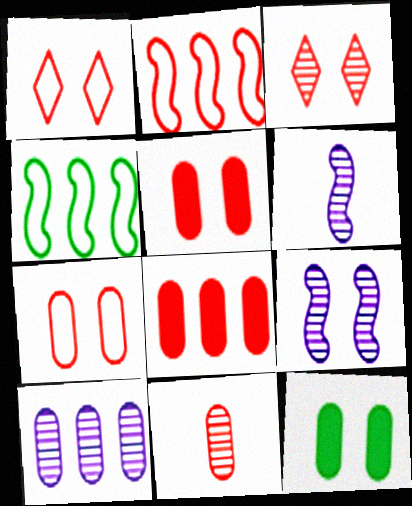[[1, 9, 12], 
[7, 8, 11]]